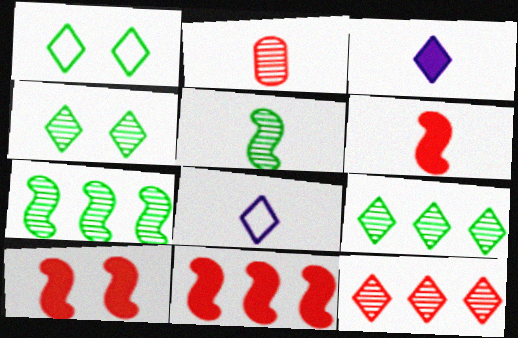[[1, 3, 12], 
[6, 10, 11]]